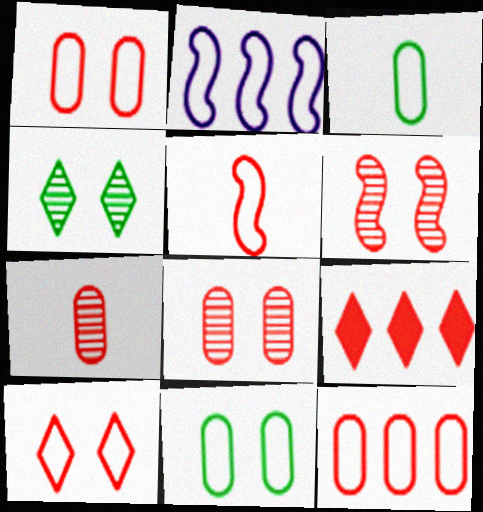[[2, 3, 10], 
[5, 8, 9], 
[5, 10, 12]]